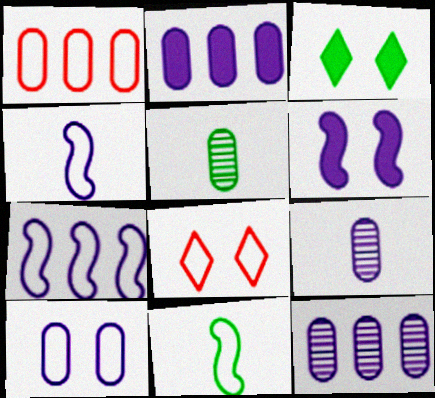[[2, 9, 10]]